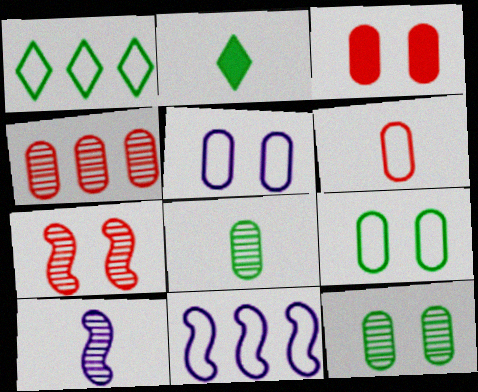[[1, 3, 10], 
[2, 6, 10], 
[3, 4, 6], 
[3, 5, 12]]